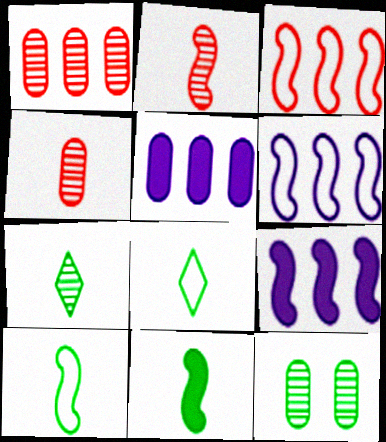[]